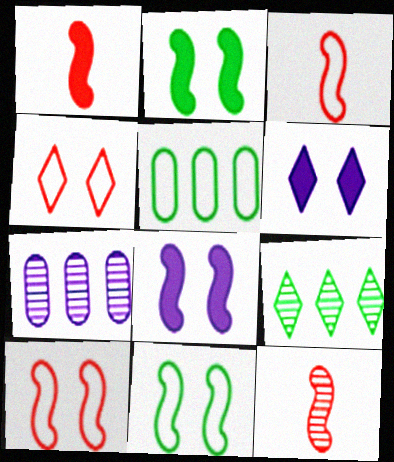[[1, 3, 12], 
[5, 6, 12]]